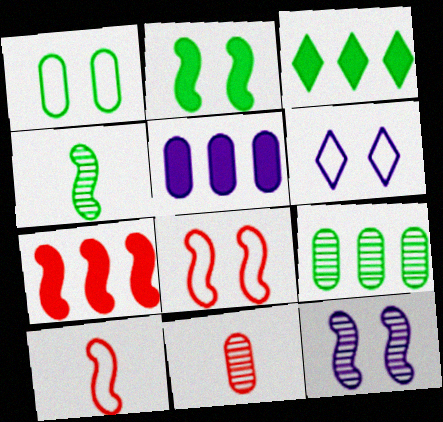[[1, 3, 4], 
[1, 5, 11], 
[1, 6, 8], 
[2, 8, 12], 
[3, 5, 7]]